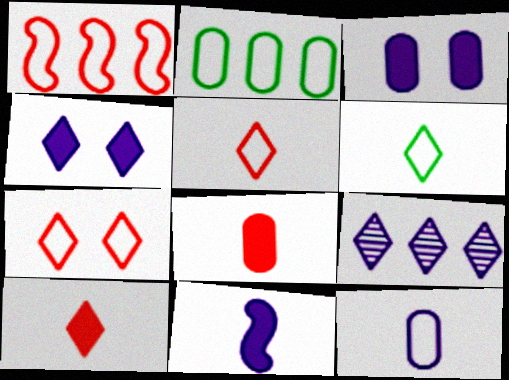[]